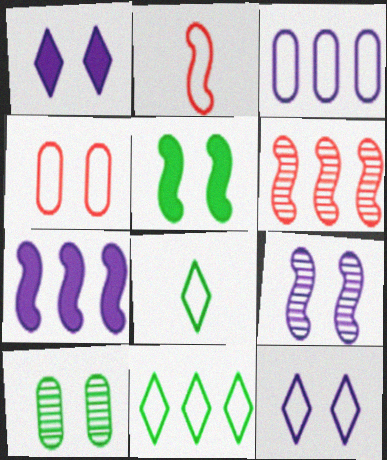[]